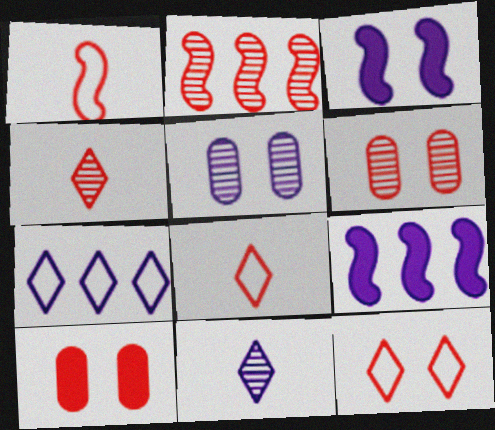[[2, 4, 6], 
[2, 8, 10]]